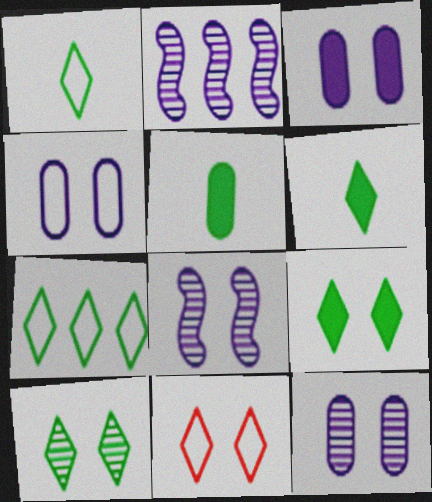[[2, 5, 11], 
[3, 4, 12], 
[6, 7, 10]]